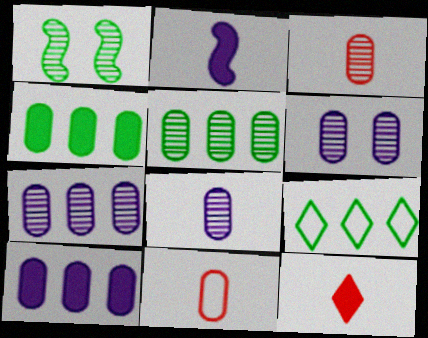[[3, 5, 6], 
[4, 6, 11], 
[6, 7, 8]]